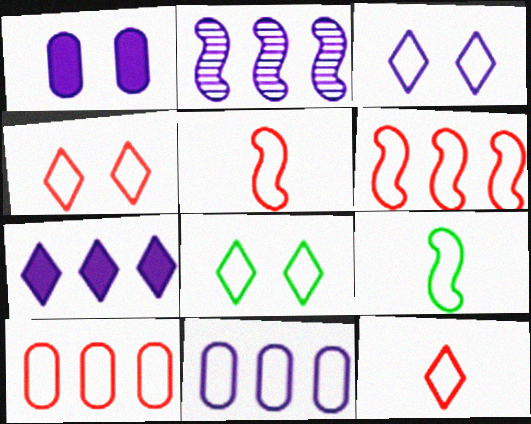[[2, 7, 11], 
[3, 4, 8], 
[3, 9, 10], 
[4, 5, 10], 
[4, 9, 11], 
[5, 8, 11]]